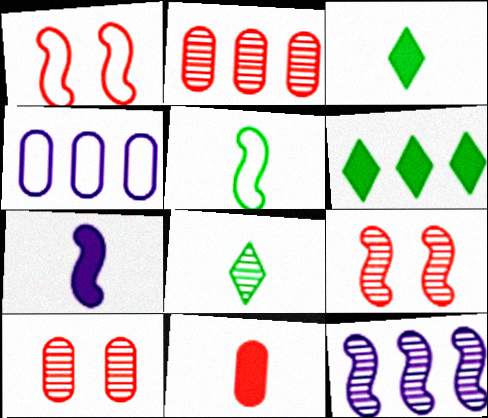[[3, 4, 9], 
[3, 7, 11], 
[8, 10, 12]]